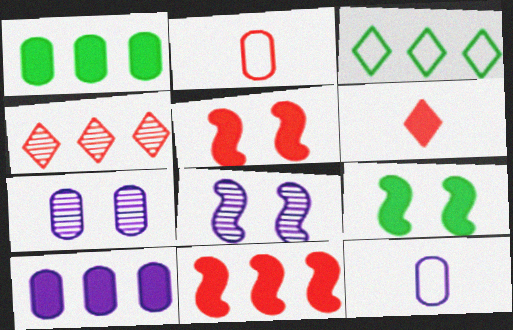[[1, 2, 7], 
[2, 4, 5], 
[4, 9, 12], 
[6, 9, 10], 
[7, 10, 12]]